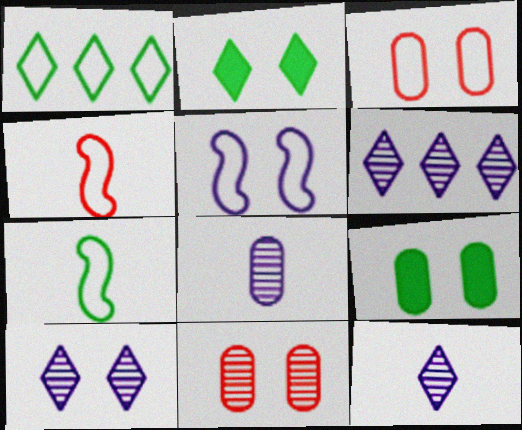[[2, 5, 11], 
[4, 6, 9], 
[6, 10, 12]]